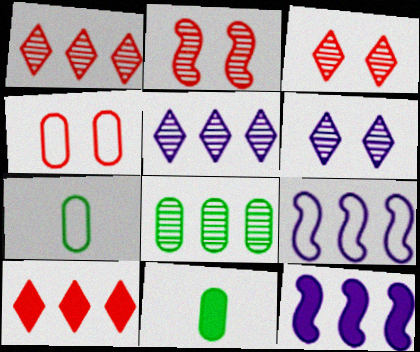[[3, 7, 12], 
[3, 9, 11], 
[8, 9, 10]]